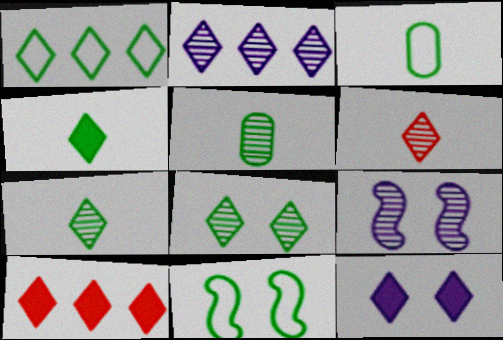[[1, 2, 10], 
[1, 3, 11], 
[1, 4, 8], 
[1, 6, 12], 
[2, 6, 8], 
[3, 9, 10], 
[4, 10, 12]]